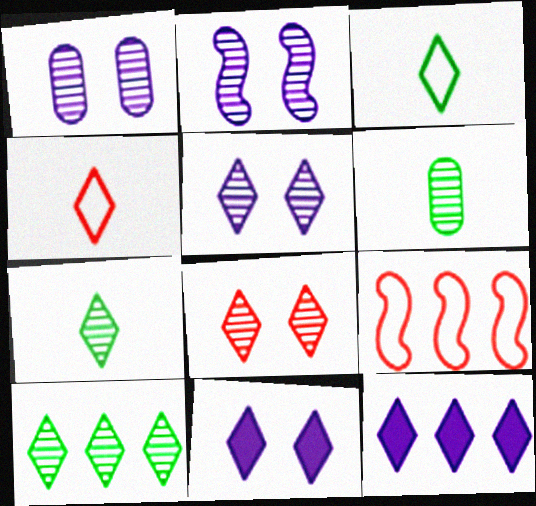[[1, 2, 5], 
[3, 8, 12], 
[4, 10, 11], 
[6, 9, 11]]